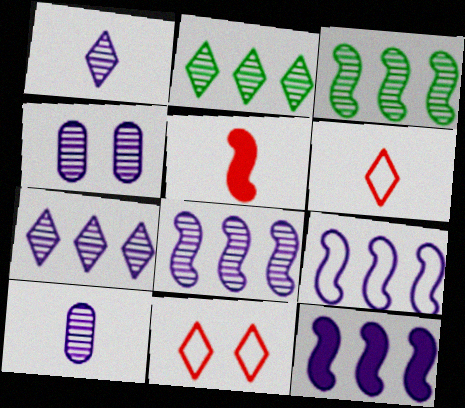[[1, 4, 8], 
[8, 9, 12]]